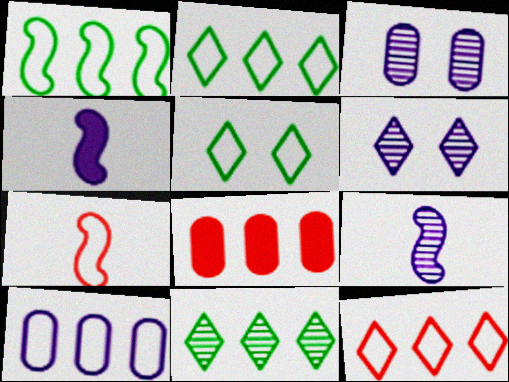[[1, 10, 12], 
[4, 6, 10], 
[5, 7, 10], 
[5, 8, 9]]